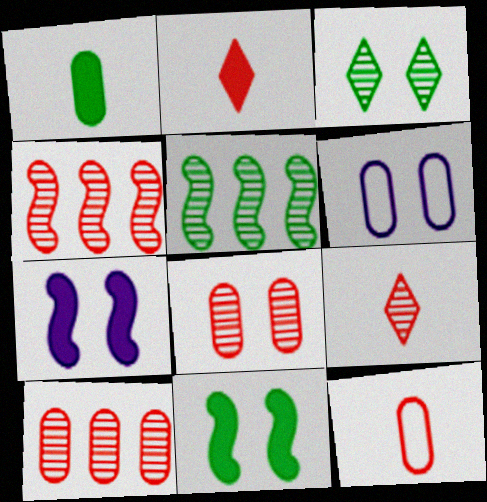[[1, 6, 10], 
[2, 5, 6], 
[4, 8, 9]]